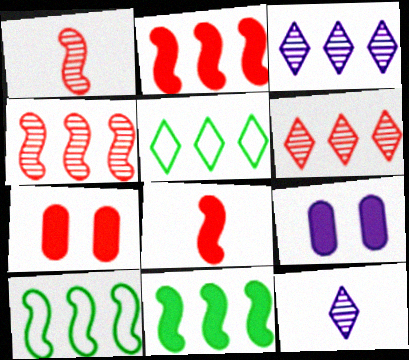[[1, 5, 9], 
[7, 10, 12]]